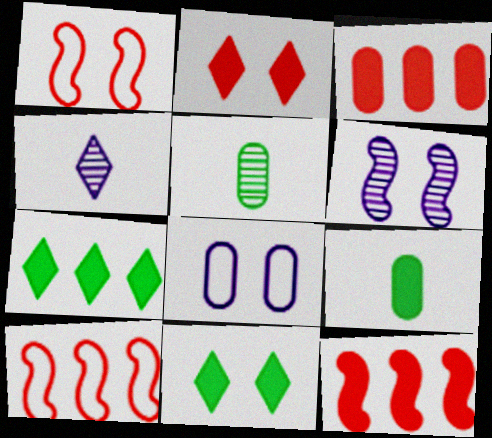[[3, 5, 8]]